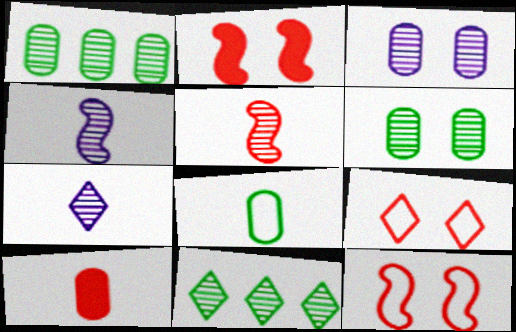[[3, 5, 11]]